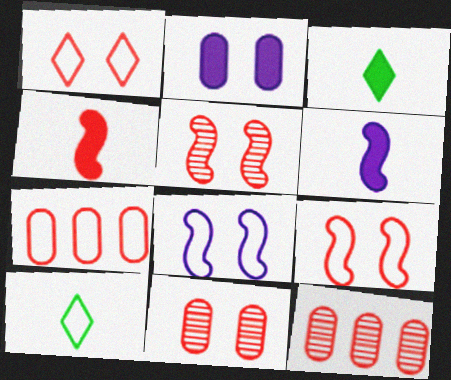[[1, 4, 12], 
[3, 8, 12], 
[7, 8, 10]]